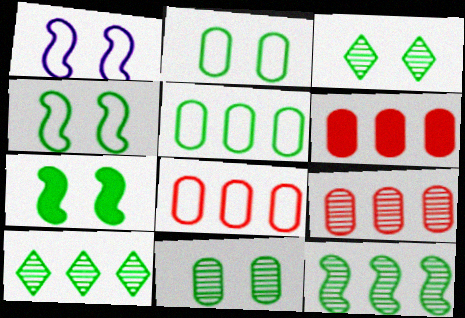[[2, 3, 7], 
[6, 8, 9]]